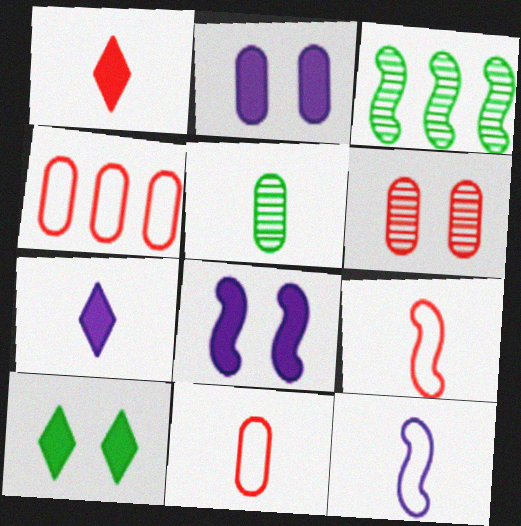[[1, 5, 12], 
[2, 4, 5], 
[3, 8, 9], 
[5, 7, 9]]